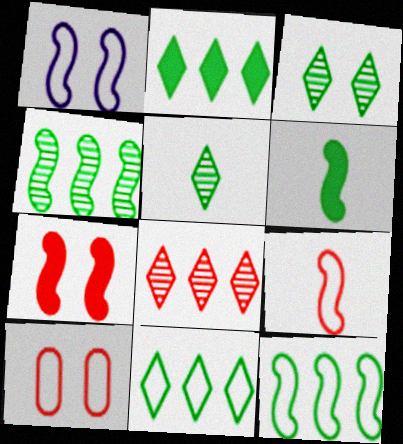[[1, 9, 12]]